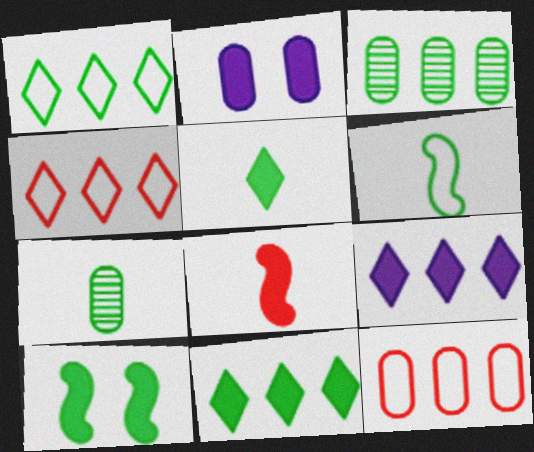[[1, 7, 10], 
[2, 7, 12], 
[2, 8, 11], 
[5, 6, 7]]